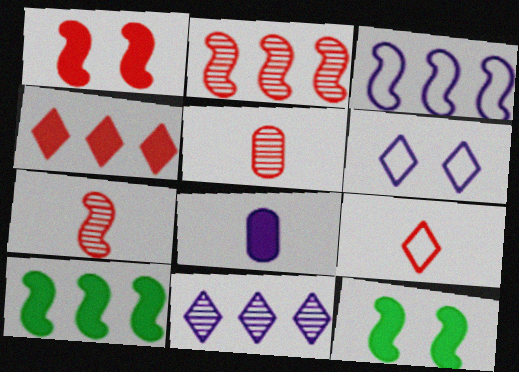[[2, 3, 10], 
[3, 7, 12], 
[4, 8, 12], 
[5, 6, 10]]